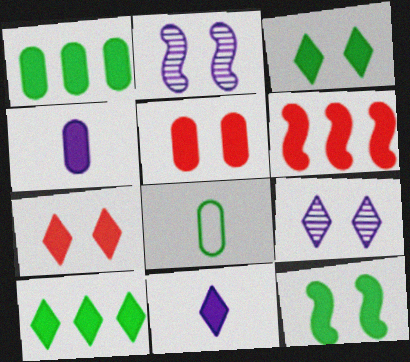[[1, 4, 5], 
[3, 4, 6], 
[6, 8, 9], 
[7, 10, 11]]